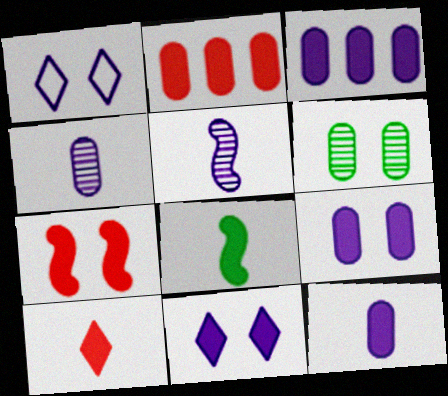[[1, 3, 5], 
[1, 6, 7], 
[2, 7, 10], 
[2, 8, 11], 
[3, 9, 12], 
[8, 10, 12]]